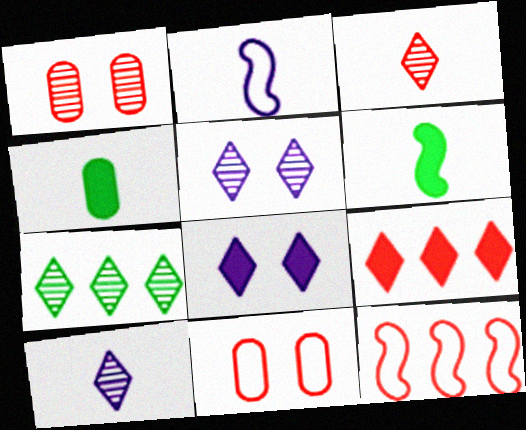[[2, 3, 4], 
[3, 5, 7], 
[4, 5, 12]]